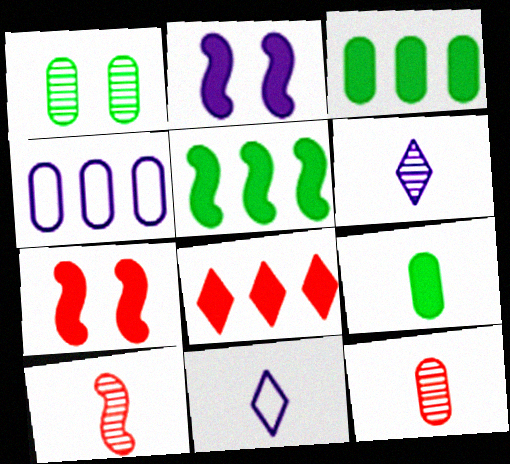[[2, 4, 6], 
[2, 8, 9], 
[9, 10, 11]]